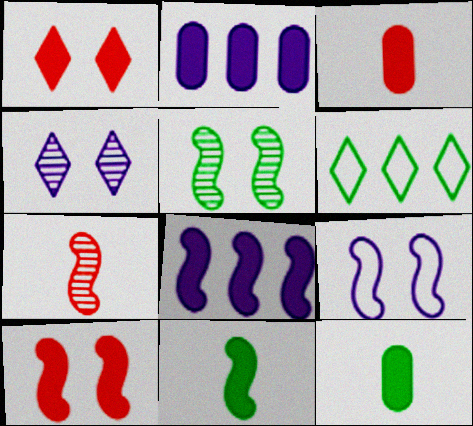[[1, 2, 11], 
[1, 8, 12], 
[5, 6, 12], 
[5, 9, 10], 
[8, 10, 11]]